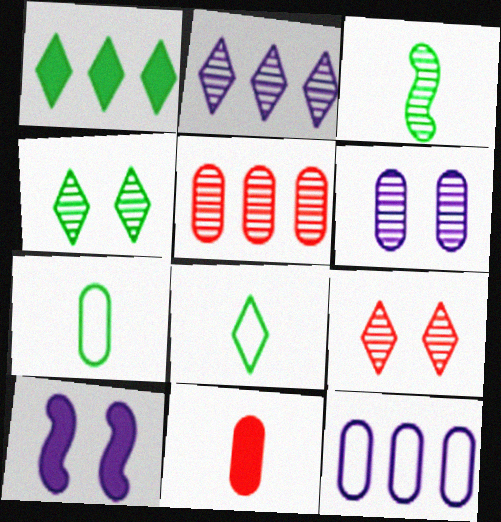[[1, 4, 8], 
[1, 10, 11], 
[5, 8, 10]]